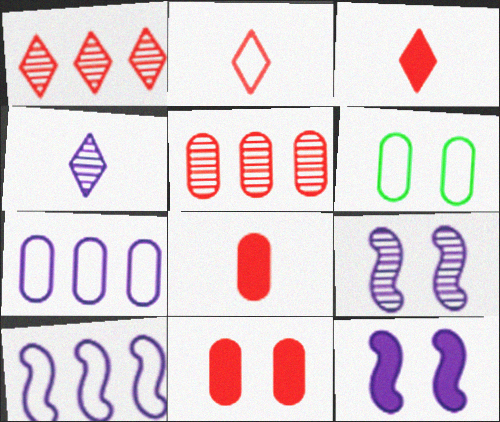[[2, 6, 10], 
[4, 7, 12]]